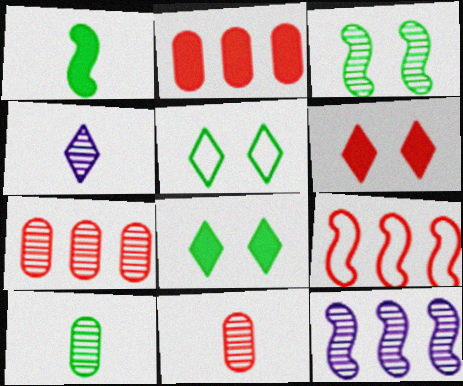[[3, 4, 7], 
[6, 9, 11]]